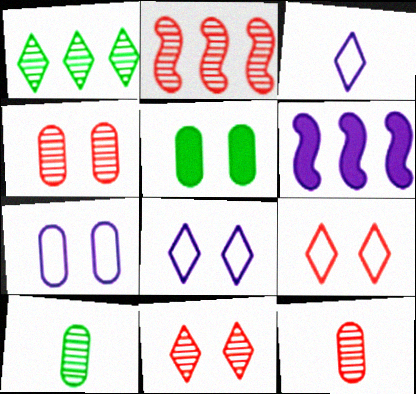[[2, 3, 5], 
[2, 11, 12], 
[4, 5, 7], 
[6, 9, 10]]